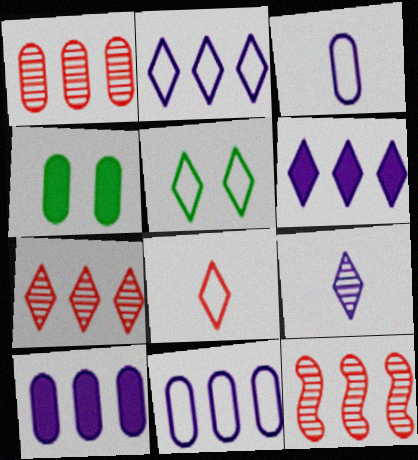[[1, 3, 4], 
[1, 7, 12], 
[2, 5, 8]]